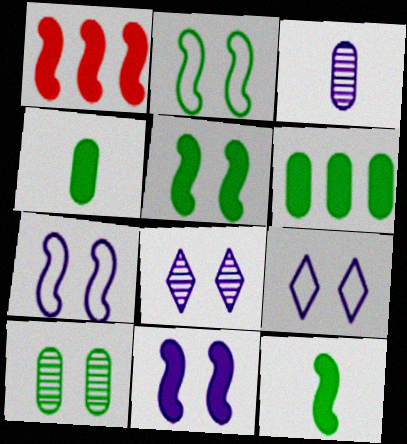[[1, 11, 12]]